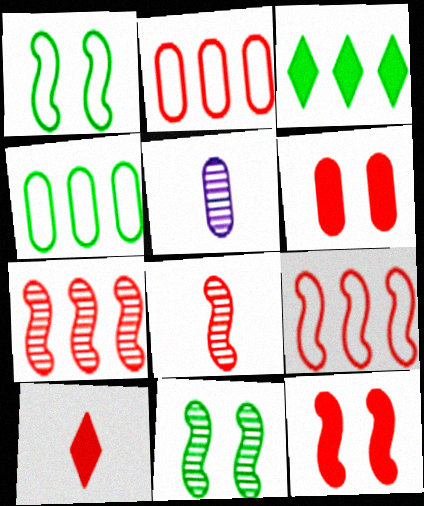[[4, 5, 6], 
[8, 9, 12]]